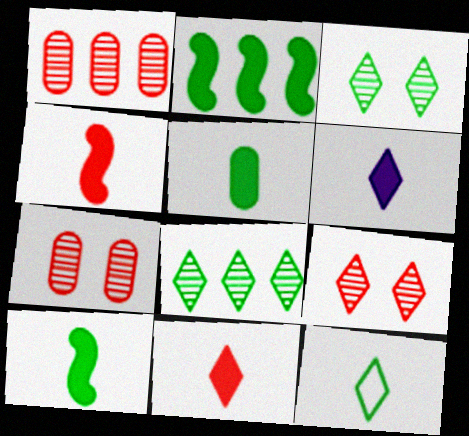[[4, 5, 6]]